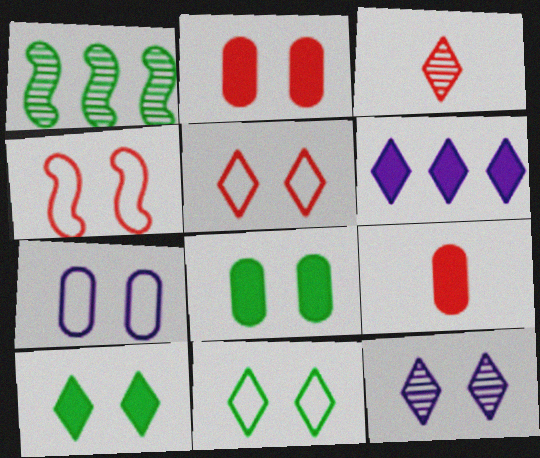[[3, 6, 11], 
[4, 7, 11], 
[4, 8, 12], 
[5, 10, 12]]